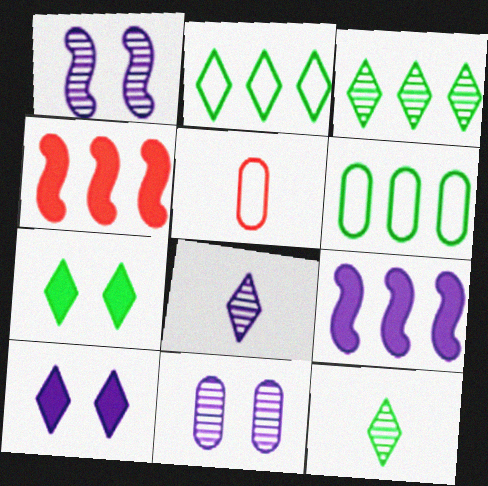[[2, 7, 12]]